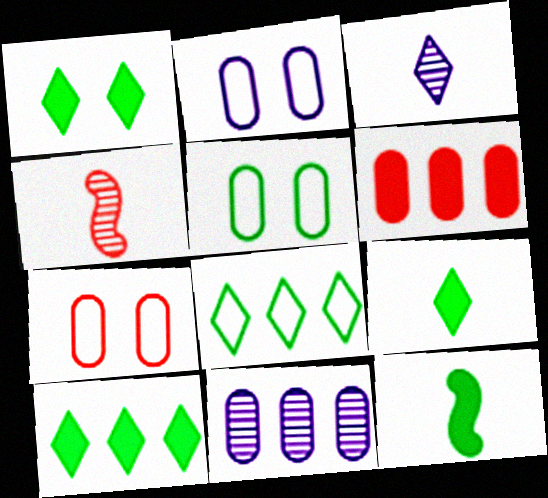[[1, 9, 10], 
[2, 4, 10], 
[2, 5, 7]]